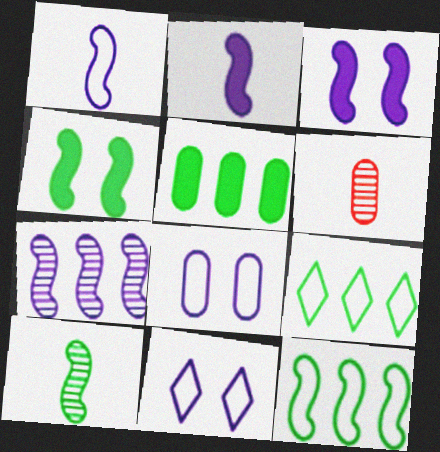[[1, 3, 7], 
[3, 6, 9], 
[4, 10, 12], 
[5, 6, 8]]